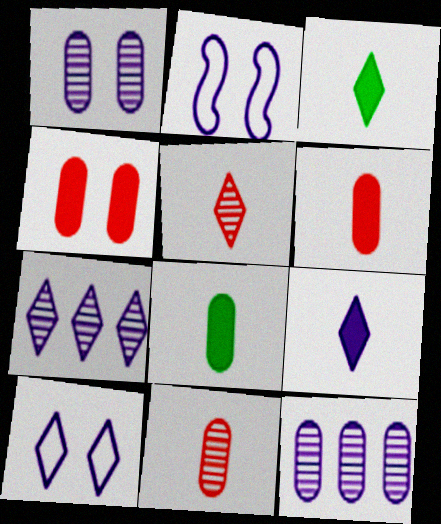[[2, 9, 12], 
[7, 9, 10]]